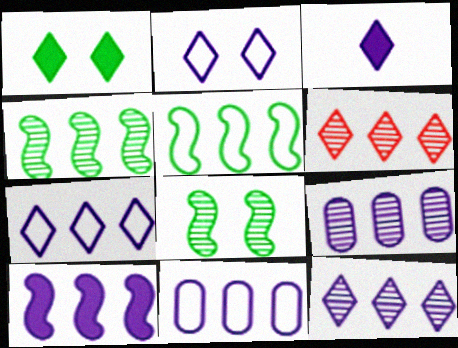[[2, 3, 12], 
[4, 6, 9], 
[7, 9, 10], 
[10, 11, 12]]